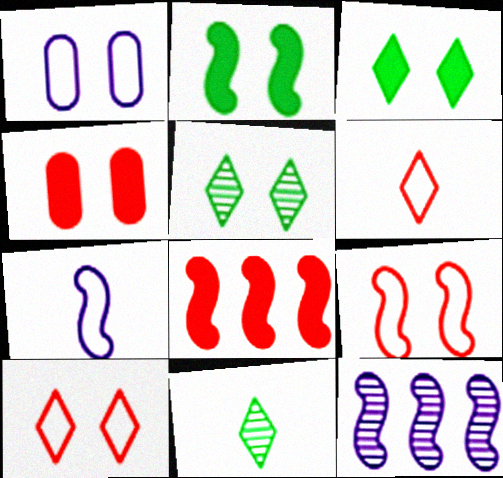[[1, 8, 11]]